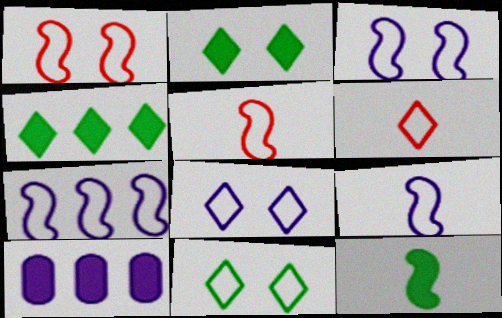[[3, 7, 9]]